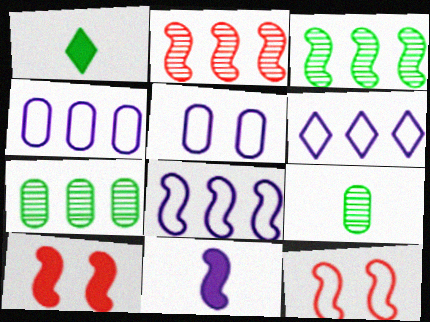[[1, 2, 5], 
[3, 11, 12], 
[4, 6, 8], 
[6, 9, 10]]